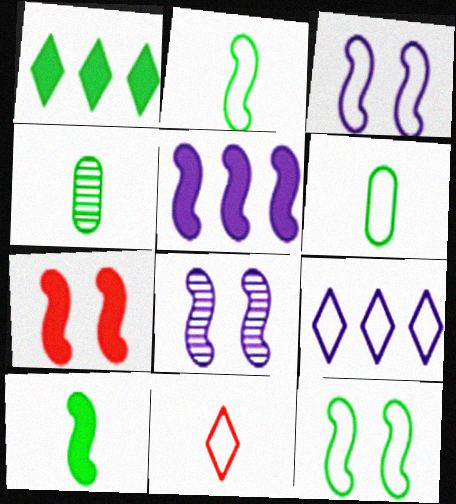[[1, 4, 12], 
[4, 7, 9], 
[5, 7, 10], 
[7, 8, 12]]